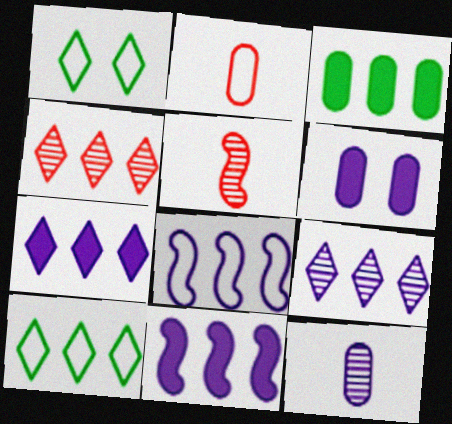[[1, 2, 8], 
[3, 4, 8], 
[4, 7, 10], 
[5, 6, 10]]